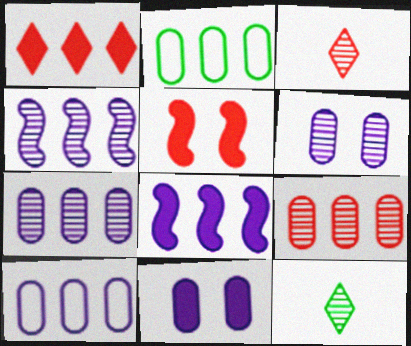[[1, 2, 4], 
[5, 10, 12]]